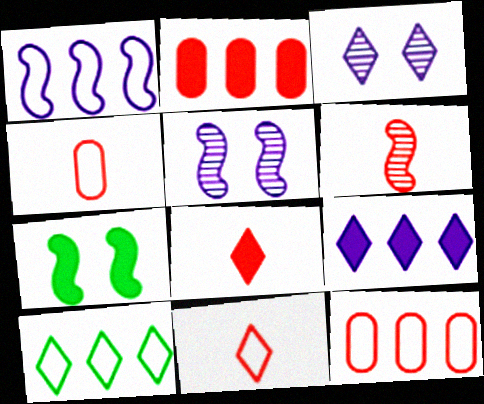[[1, 6, 7], 
[1, 10, 12], 
[3, 8, 10], 
[4, 6, 8]]